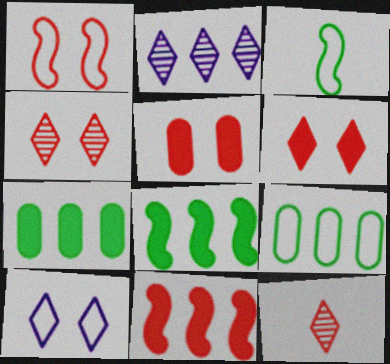[[1, 4, 5], 
[2, 3, 5], 
[2, 9, 11]]